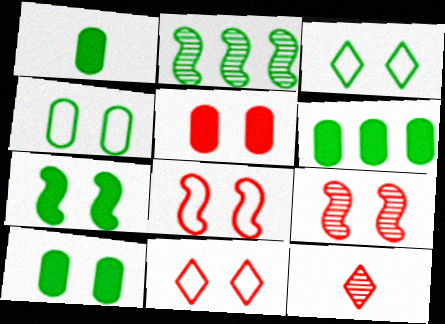[[1, 2, 3], 
[1, 6, 10], 
[5, 9, 11]]